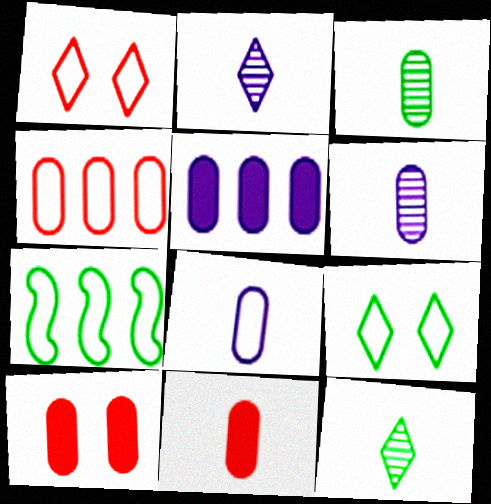[[1, 7, 8], 
[2, 7, 10], 
[3, 8, 11]]